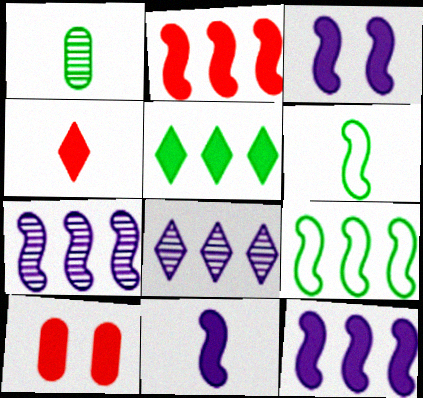[[2, 4, 10], 
[2, 7, 9], 
[3, 11, 12], 
[5, 10, 11], 
[6, 8, 10]]